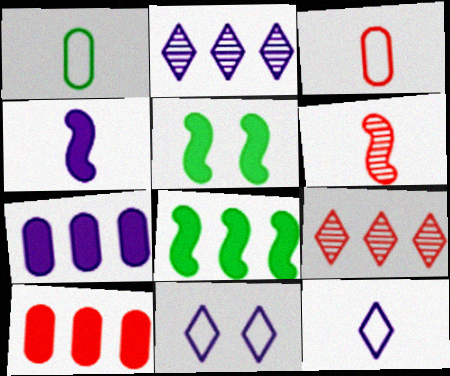[[2, 3, 5]]